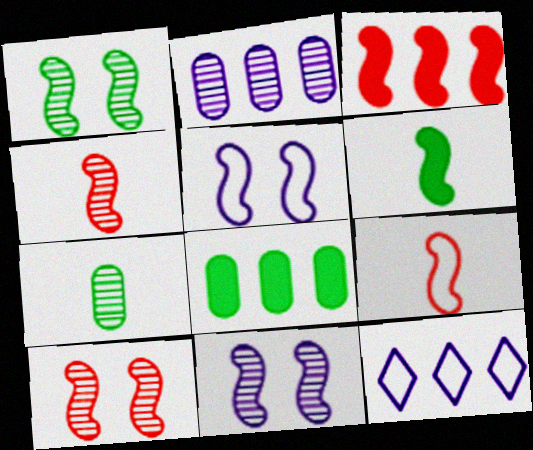[[1, 10, 11], 
[3, 9, 10]]